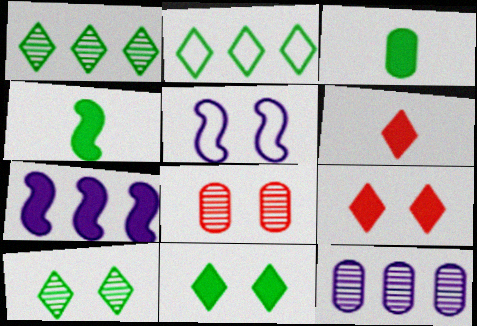[[3, 7, 9], 
[5, 8, 11]]